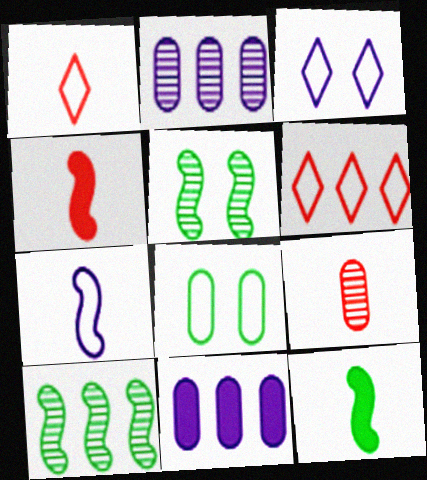[[1, 4, 9], 
[1, 5, 11], 
[6, 7, 8], 
[6, 10, 11], 
[8, 9, 11]]